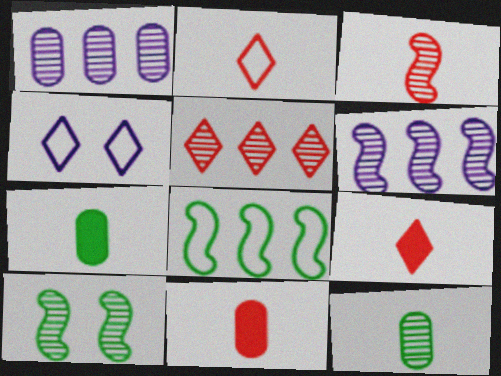[[2, 3, 11], 
[3, 6, 10]]